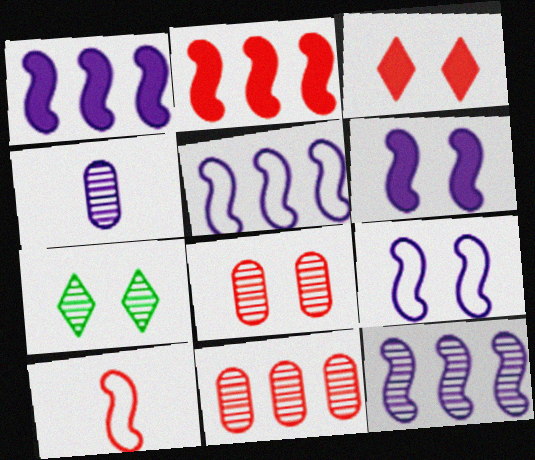[[1, 5, 12], 
[3, 10, 11]]